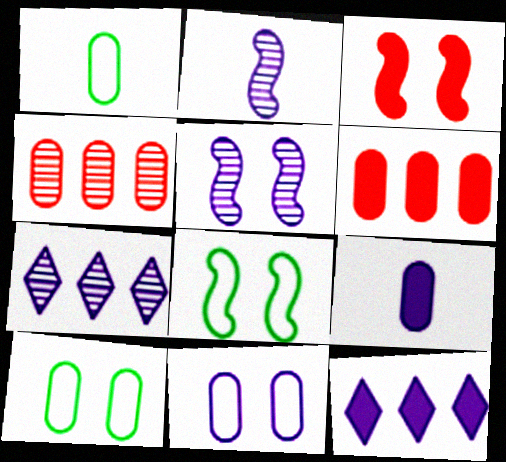[[1, 3, 7], 
[2, 11, 12], 
[3, 5, 8], 
[4, 9, 10]]